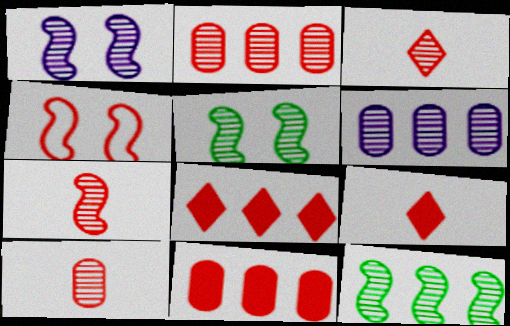[[1, 7, 12], 
[2, 4, 9], 
[3, 4, 11], 
[3, 5, 6], 
[3, 7, 10], 
[4, 8, 10]]